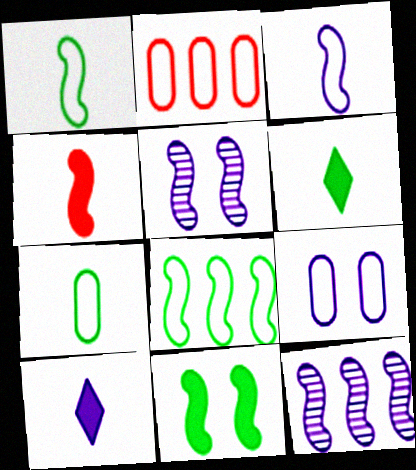[[2, 5, 6], 
[2, 7, 9], 
[4, 5, 8], 
[9, 10, 12]]